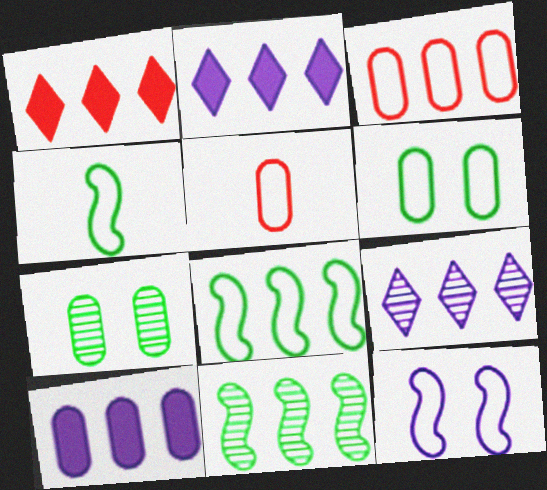[[2, 3, 11], 
[5, 7, 10]]